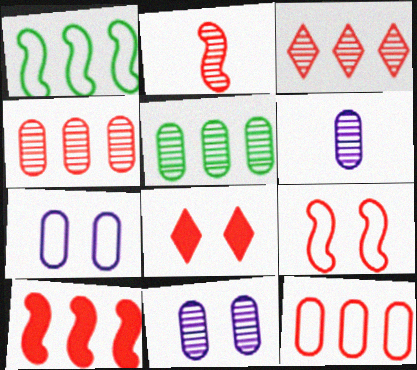[[1, 6, 8], 
[2, 8, 12], 
[2, 9, 10], 
[3, 10, 12]]